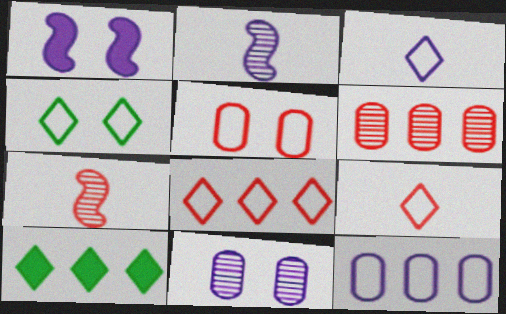[[2, 5, 10], 
[3, 4, 8]]